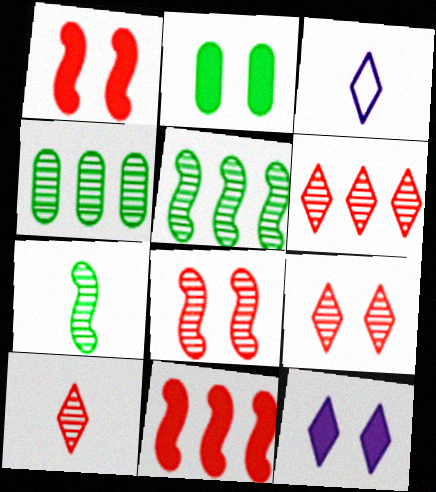[[1, 2, 12], 
[1, 3, 4], 
[6, 9, 10]]